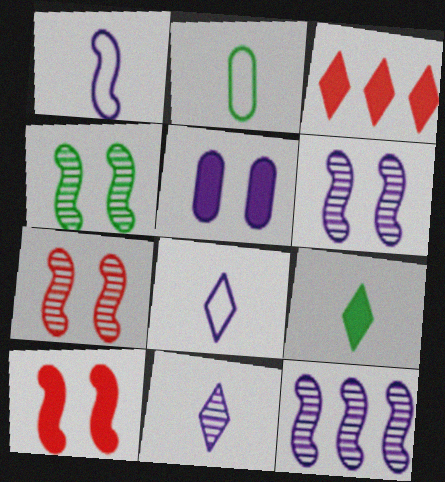[[2, 3, 6], 
[4, 6, 7], 
[5, 8, 12]]